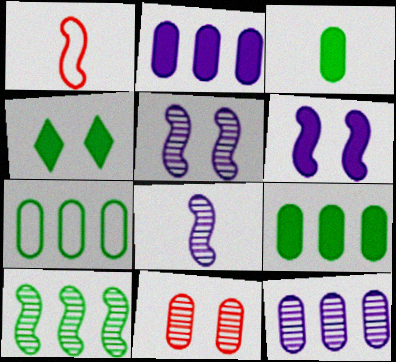[[1, 4, 12], 
[1, 6, 10]]